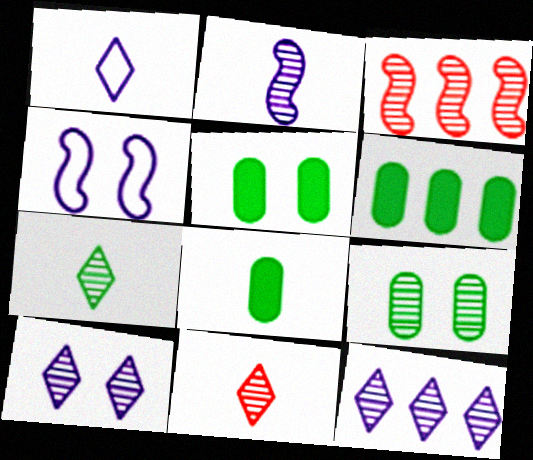[[1, 3, 5], 
[4, 6, 11], 
[5, 6, 8]]